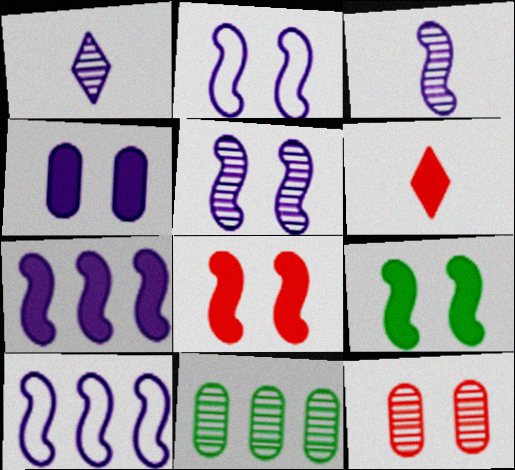[[1, 4, 10], 
[2, 3, 7], 
[2, 6, 11]]